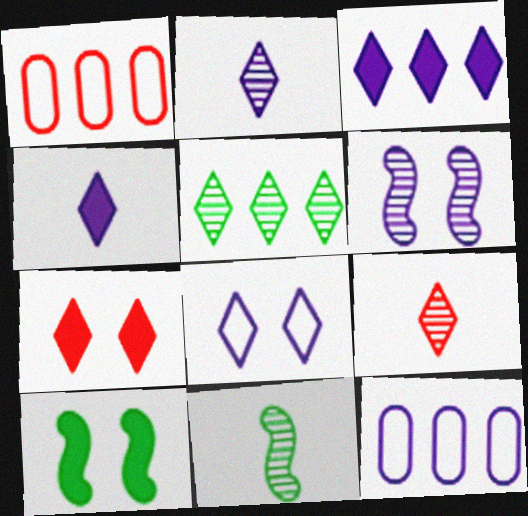[[1, 2, 10], 
[2, 3, 8], 
[4, 6, 12], 
[7, 11, 12], 
[9, 10, 12]]